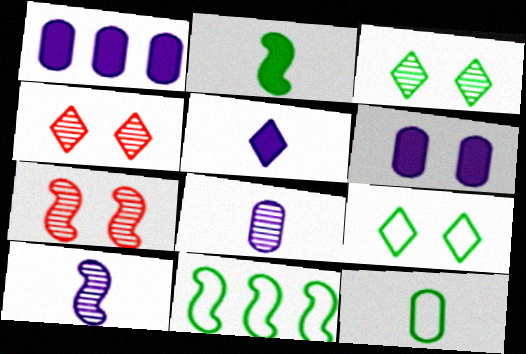[[6, 7, 9], 
[9, 11, 12]]